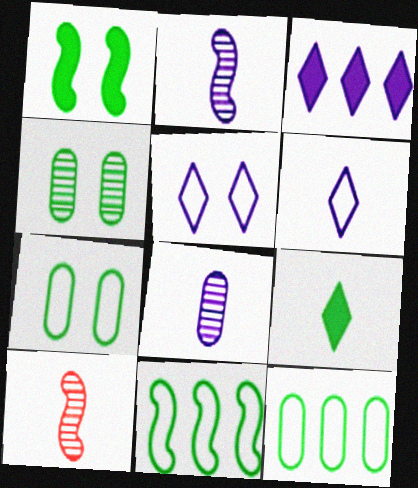[[3, 7, 10], 
[4, 9, 11]]